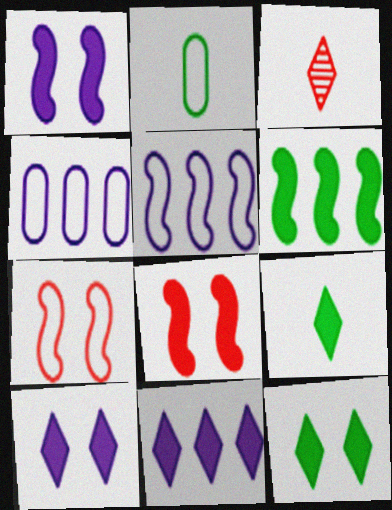[]